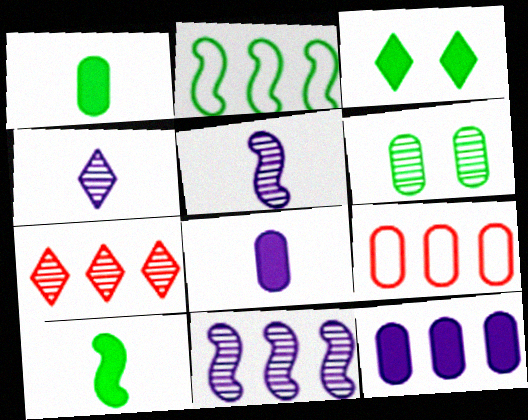[[2, 7, 12], 
[3, 5, 9], 
[5, 6, 7], 
[6, 8, 9]]